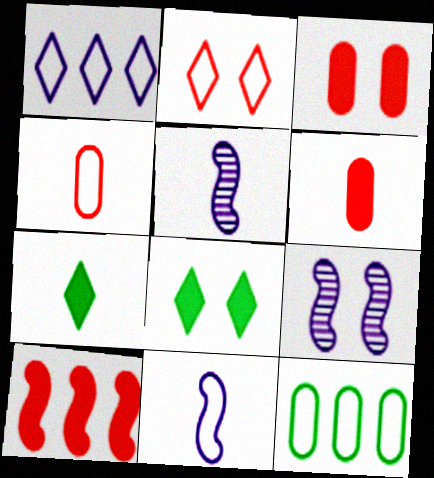[[2, 11, 12], 
[4, 5, 7]]